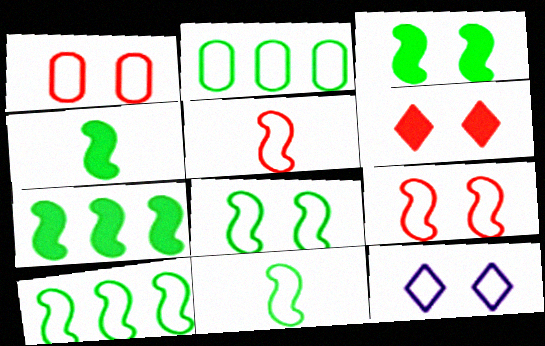[[1, 8, 12], 
[2, 5, 12], 
[3, 4, 7], 
[8, 10, 11]]